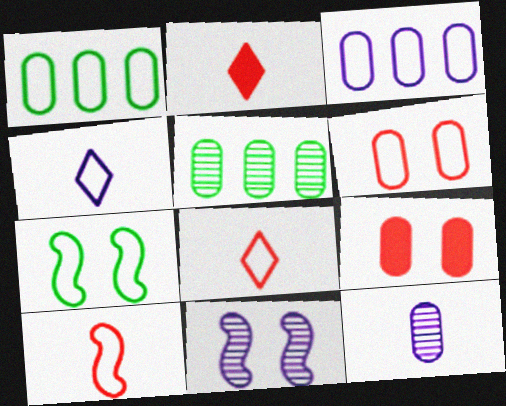[[1, 2, 11], 
[1, 9, 12], 
[3, 7, 8]]